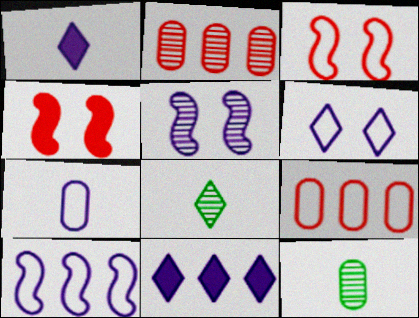[[2, 5, 8], 
[3, 11, 12], 
[5, 7, 11], 
[6, 7, 10]]